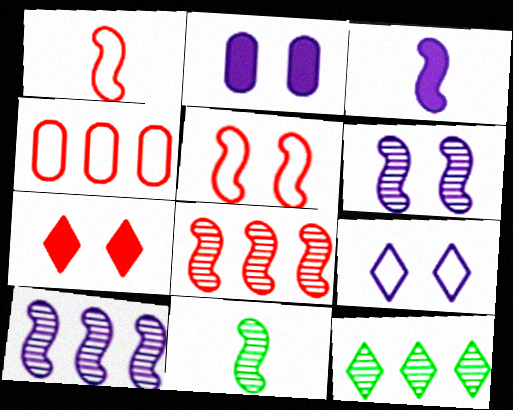[[1, 2, 12], 
[1, 3, 11], 
[2, 6, 9], 
[6, 8, 11]]